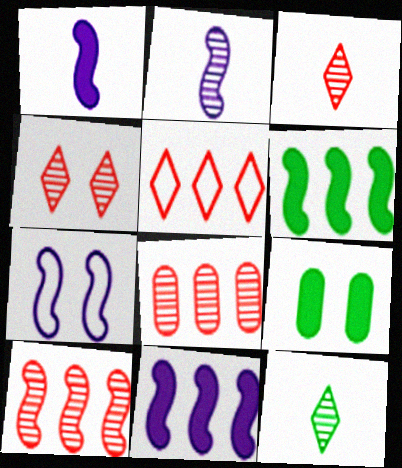[[2, 5, 9], 
[2, 7, 11], 
[4, 7, 9]]